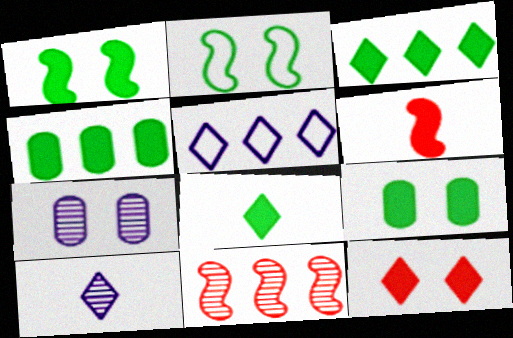[[1, 4, 8], 
[2, 7, 12], 
[4, 5, 11]]